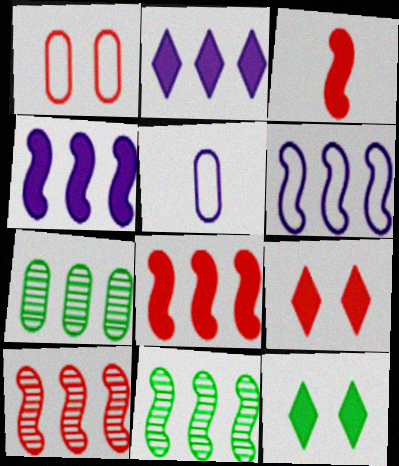[[5, 9, 11], 
[5, 10, 12], 
[6, 8, 11]]